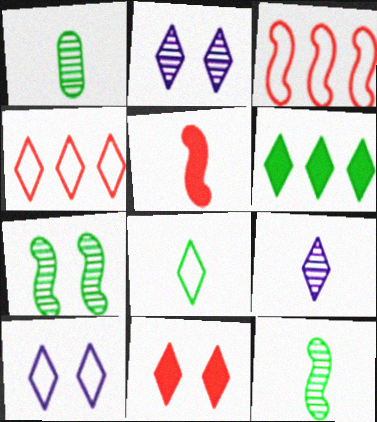[[4, 8, 10]]